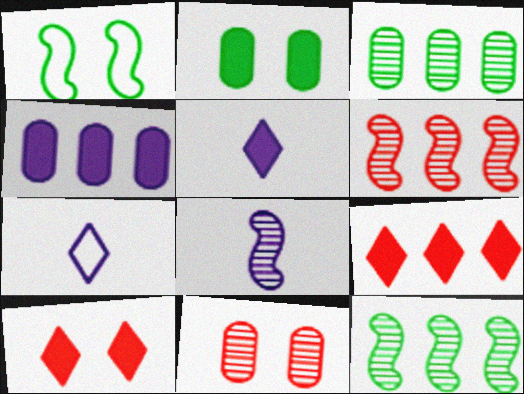[[2, 6, 7]]